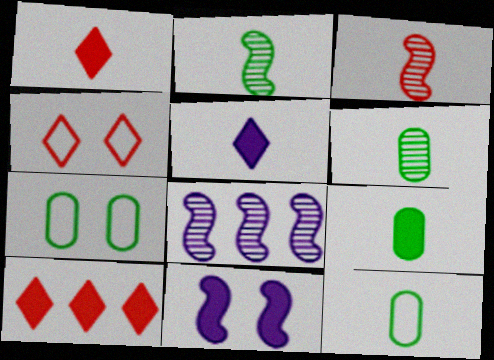[[1, 7, 8], 
[3, 5, 12], 
[4, 8, 9], 
[6, 9, 12], 
[9, 10, 11]]